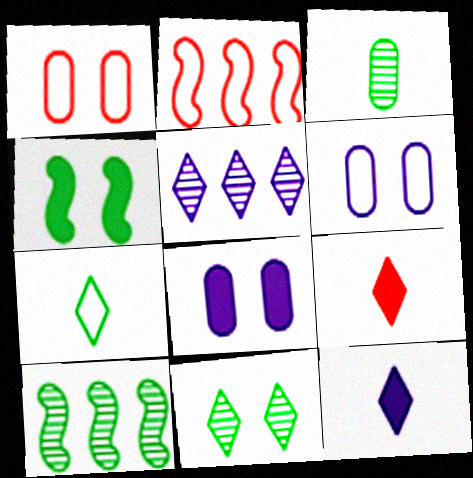[[1, 10, 12], 
[2, 6, 7], 
[3, 10, 11], 
[6, 9, 10]]